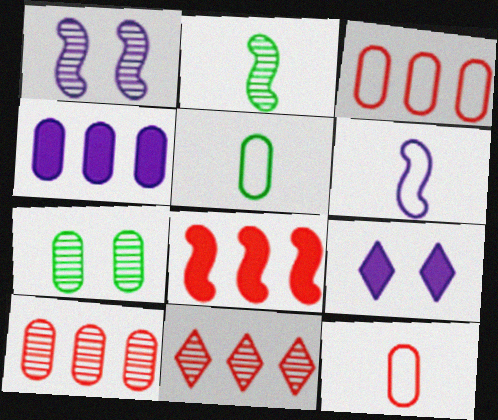[[2, 3, 9], 
[3, 8, 11], 
[4, 7, 12]]